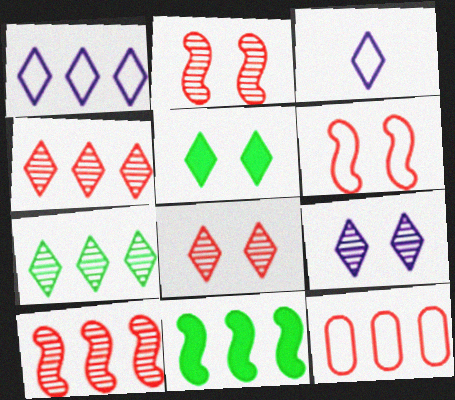[[3, 4, 5]]